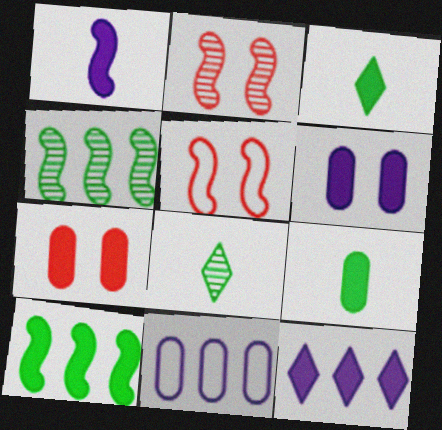[[1, 4, 5], 
[1, 6, 12], 
[2, 3, 11]]